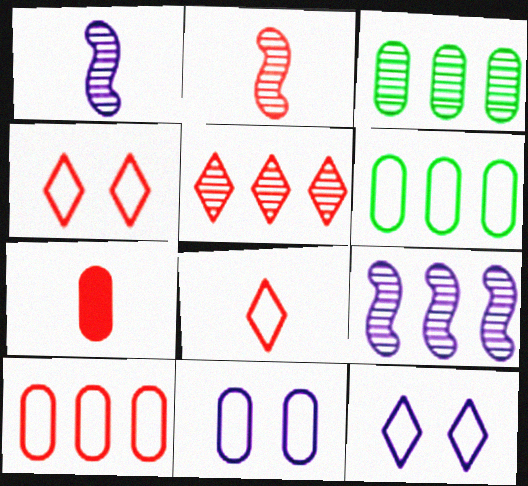[[2, 7, 8], 
[3, 5, 9], 
[3, 7, 11]]